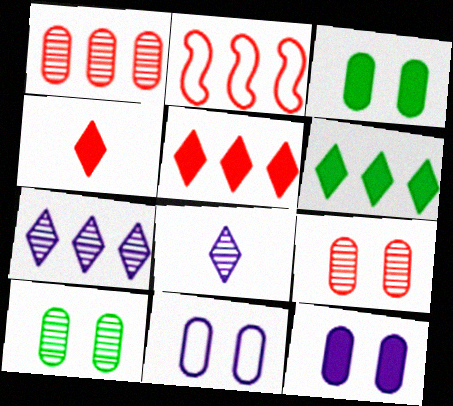[[1, 2, 5], 
[2, 3, 8], 
[2, 4, 9], 
[3, 9, 11]]